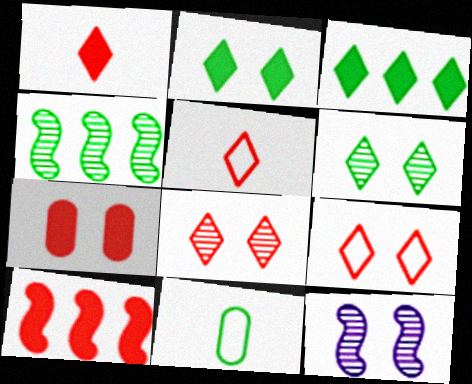[[1, 7, 10], 
[2, 4, 11]]